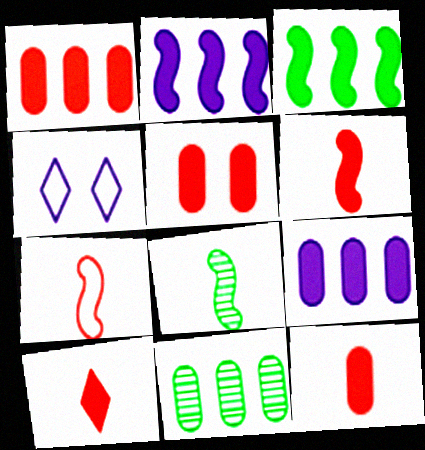[[1, 4, 8], 
[1, 5, 12], 
[4, 6, 11], 
[6, 10, 12]]